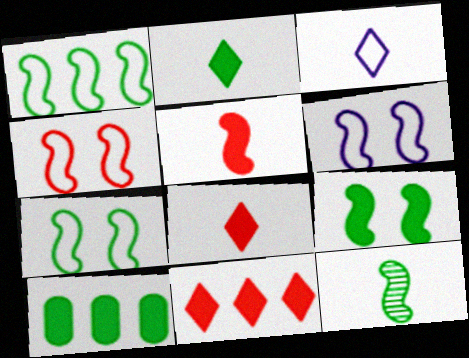[[1, 9, 12], 
[2, 9, 10], 
[4, 6, 7]]